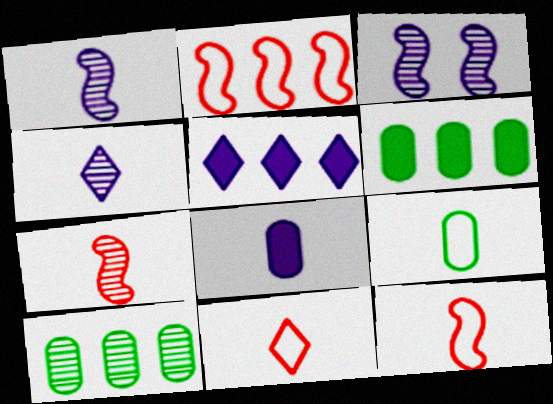[[2, 5, 10], 
[3, 6, 11]]